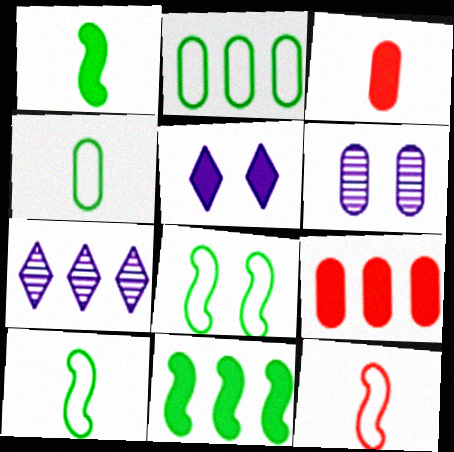[[1, 5, 9], 
[2, 3, 6], 
[3, 5, 11], 
[3, 7, 8], 
[4, 6, 9]]